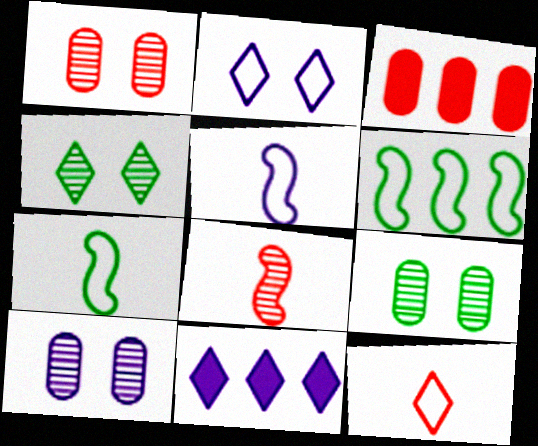[[1, 7, 11], 
[1, 9, 10], 
[3, 4, 5], 
[4, 11, 12], 
[5, 10, 11]]